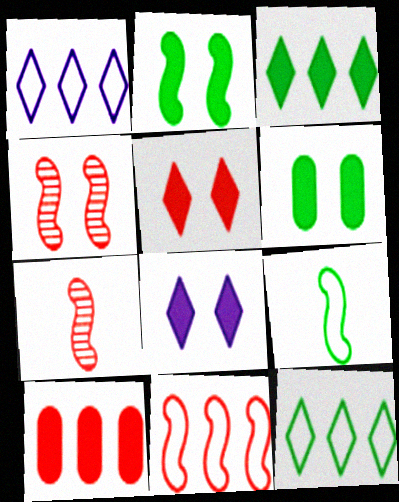[[1, 6, 7]]